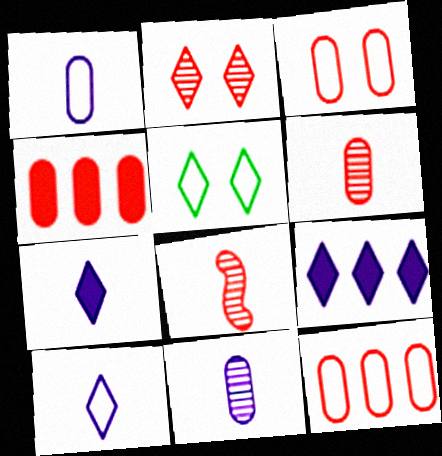[[3, 4, 6]]